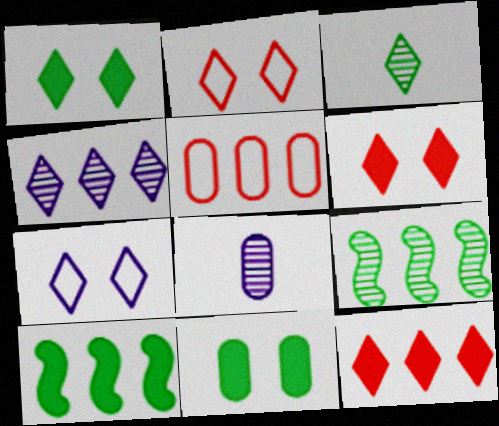[[2, 8, 10], 
[3, 7, 12], 
[4, 5, 10], 
[5, 8, 11]]